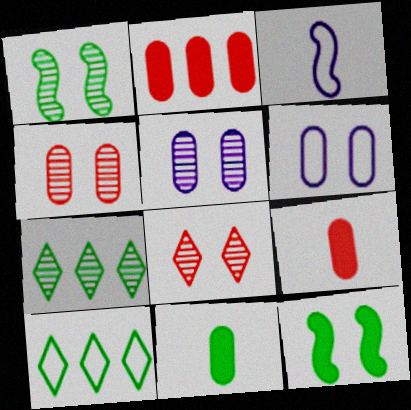[[1, 5, 8], 
[1, 10, 11], 
[6, 8, 12]]